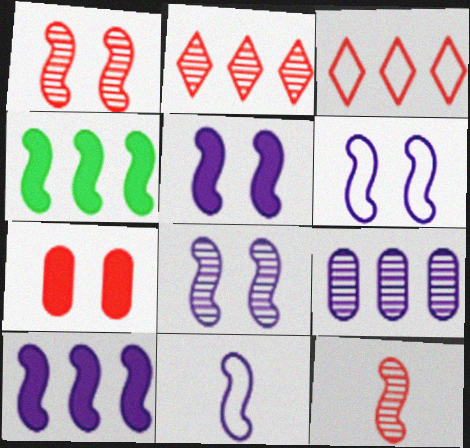[[1, 4, 11], 
[3, 4, 9], 
[3, 7, 12], 
[4, 6, 12], 
[5, 6, 8], 
[8, 10, 11]]